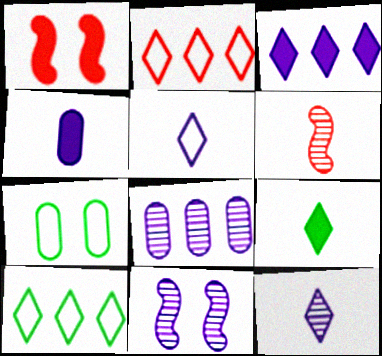[[3, 6, 7], 
[8, 11, 12]]